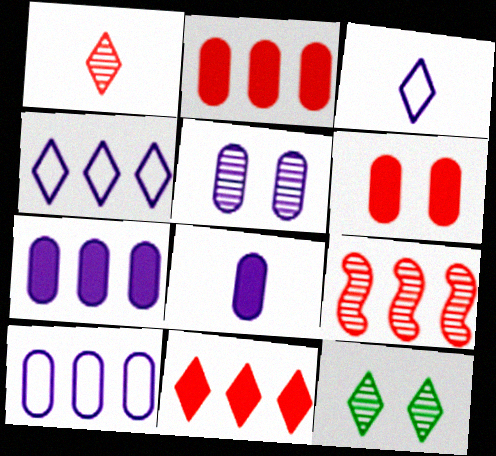[[3, 11, 12], 
[5, 8, 10]]